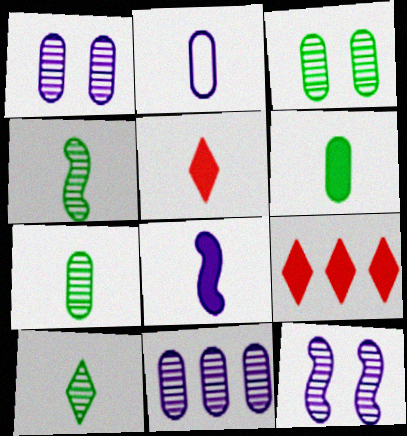[[2, 4, 5], 
[4, 7, 10], 
[5, 6, 8]]